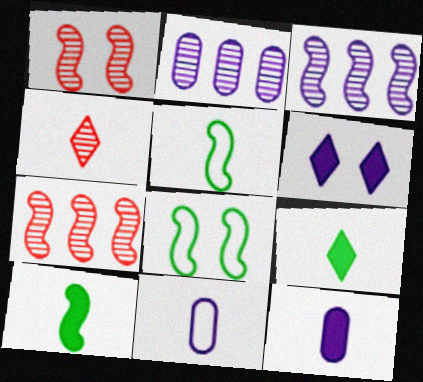[[3, 6, 11], 
[4, 5, 12], 
[4, 10, 11]]